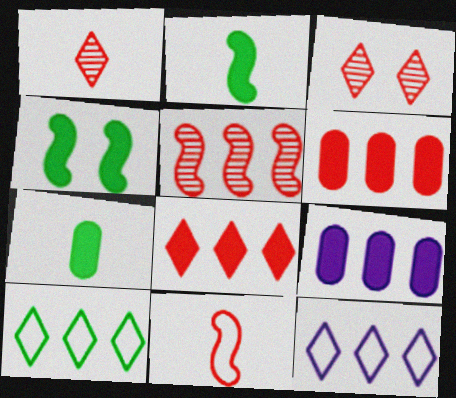[[3, 6, 11], 
[5, 9, 10]]